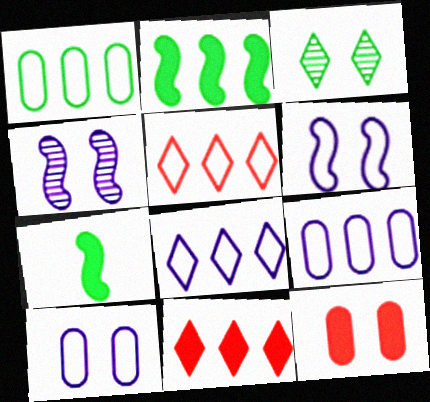[[1, 3, 7], 
[3, 6, 12]]